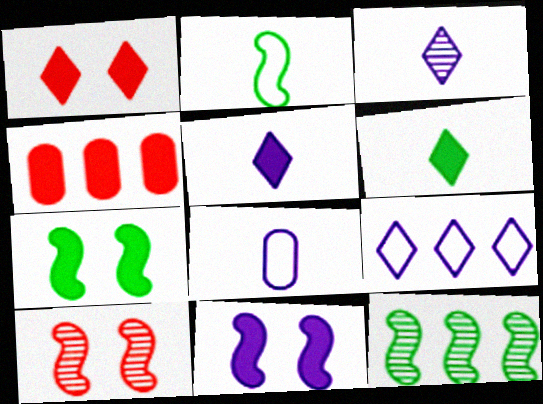[[1, 8, 12], 
[2, 7, 12], 
[4, 5, 7], 
[4, 6, 11], 
[4, 9, 12]]